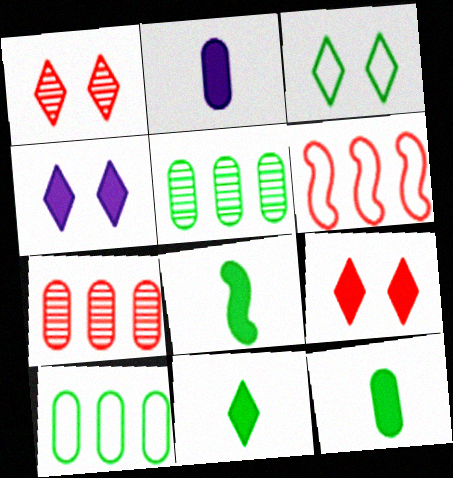[[1, 3, 4], 
[3, 5, 8], 
[8, 11, 12]]